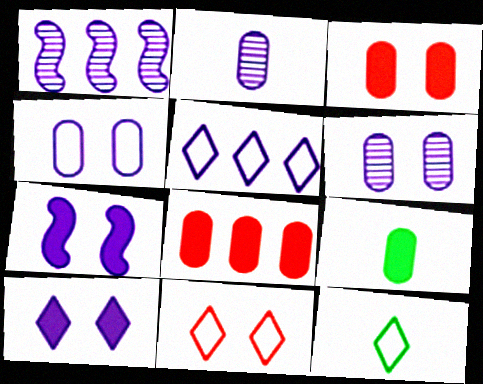[[1, 3, 12], 
[1, 9, 11], 
[2, 5, 7], 
[5, 11, 12]]